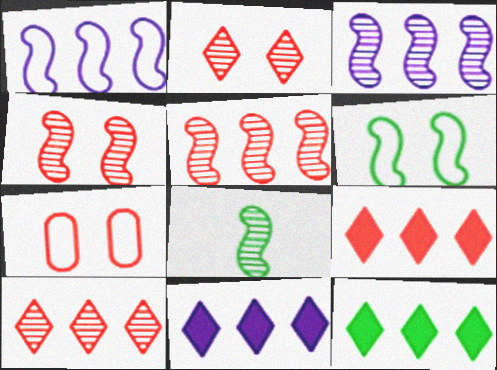[[3, 4, 8], 
[7, 8, 11], 
[9, 11, 12]]